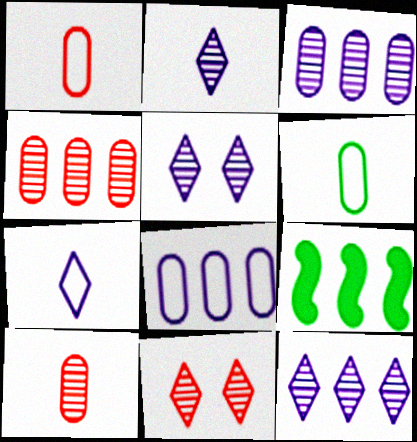[[1, 5, 9], 
[2, 5, 12]]